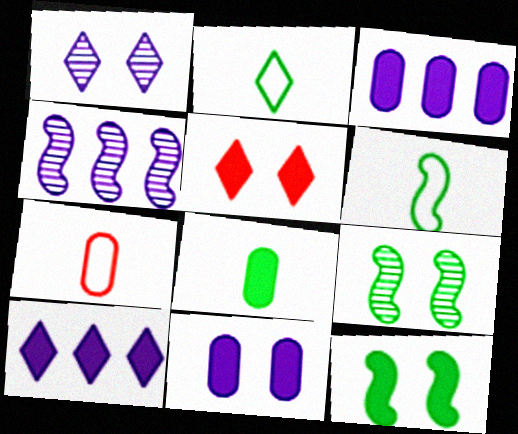[[5, 11, 12], 
[7, 9, 10]]